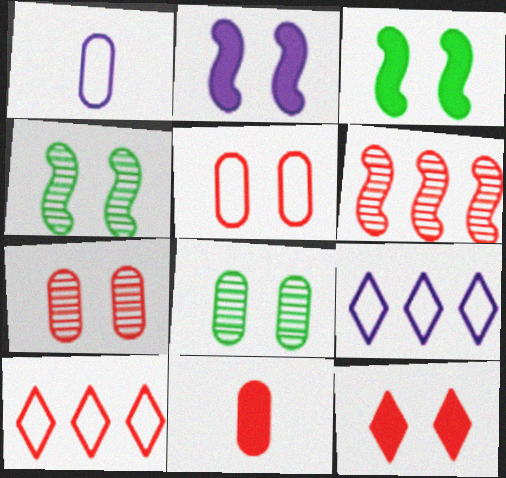[[4, 9, 11]]